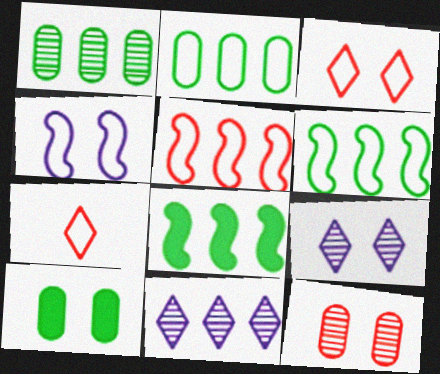[[2, 4, 7]]